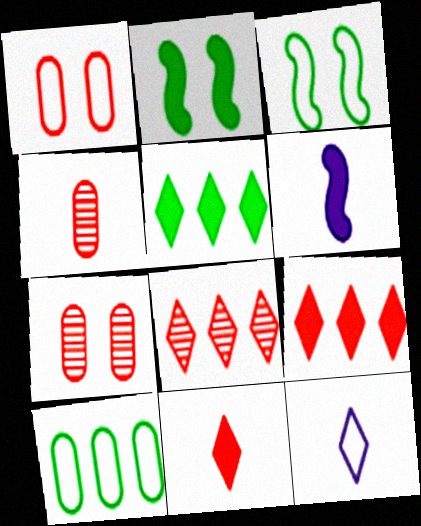[]